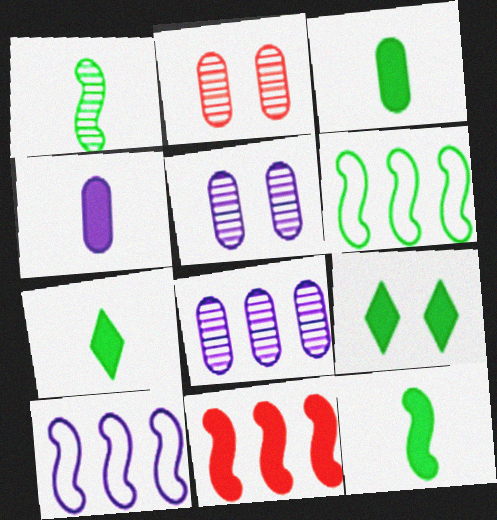[[2, 7, 10], 
[3, 7, 12], 
[4, 9, 11]]